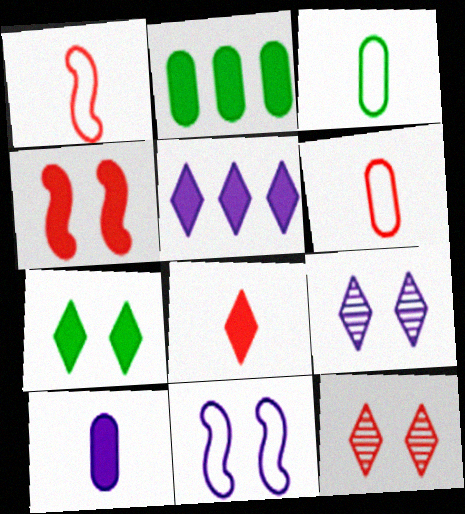[[1, 2, 9], 
[5, 7, 8]]